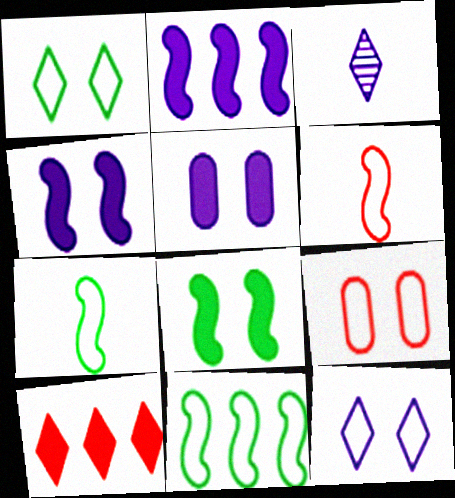[[1, 3, 10]]